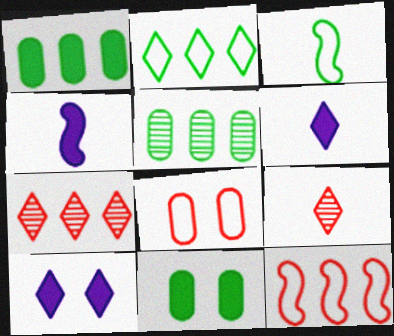[[2, 9, 10]]